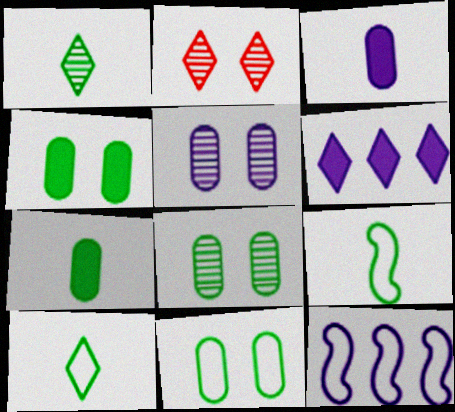[[1, 7, 9], 
[2, 6, 10], 
[2, 7, 12], 
[4, 8, 11]]